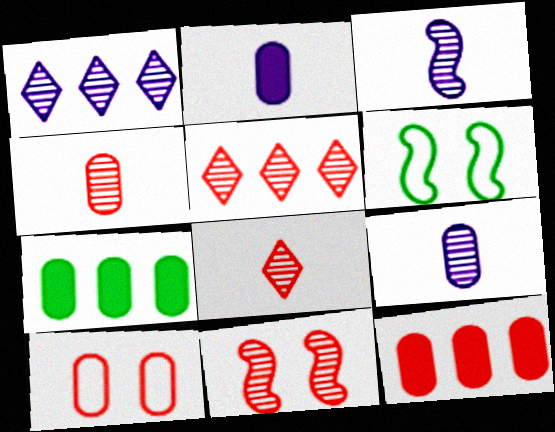[[2, 5, 6], 
[4, 5, 11], 
[4, 10, 12], 
[7, 9, 10]]